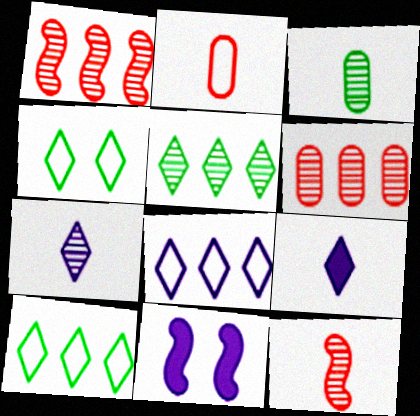[[2, 5, 11], 
[3, 7, 12]]